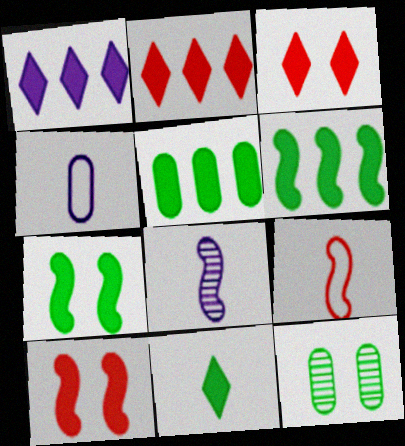[[1, 3, 11], 
[1, 9, 12], 
[5, 7, 11]]